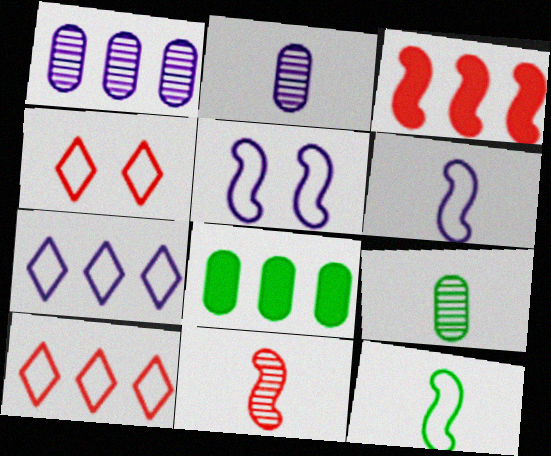[]